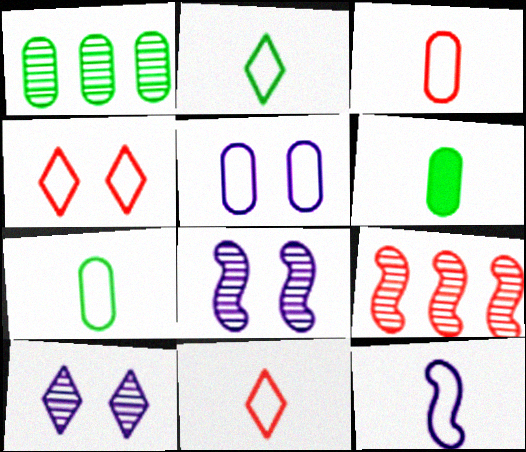[[2, 3, 12], 
[7, 11, 12]]